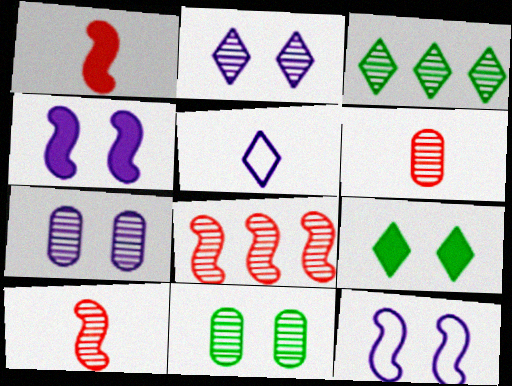[[3, 7, 10]]